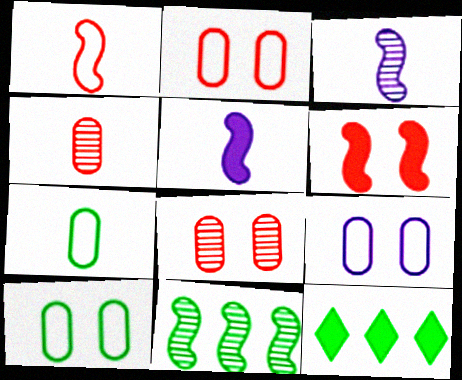[[2, 3, 12], 
[2, 9, 10]]